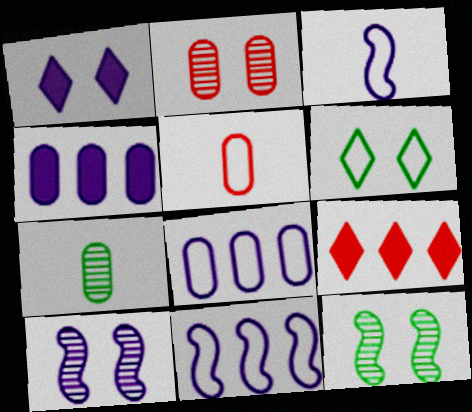[[5, 6, 11]]